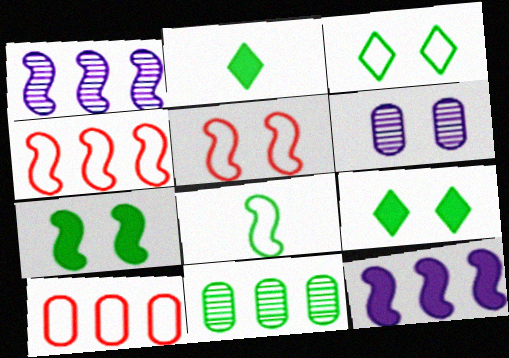[[2, 4, 6], 
[5, 6, 9], 
[8, 9, 11]]